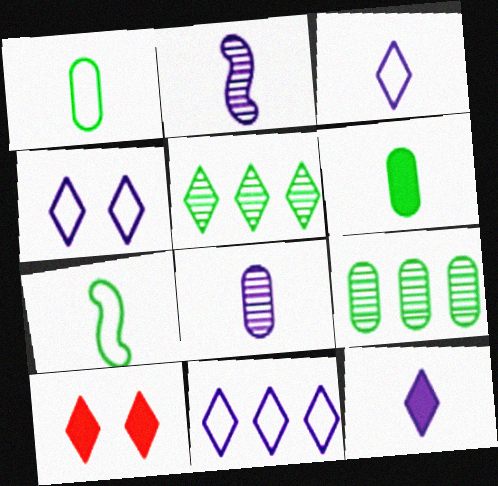[[3, 4, 11], 
[3, 5, 10]]